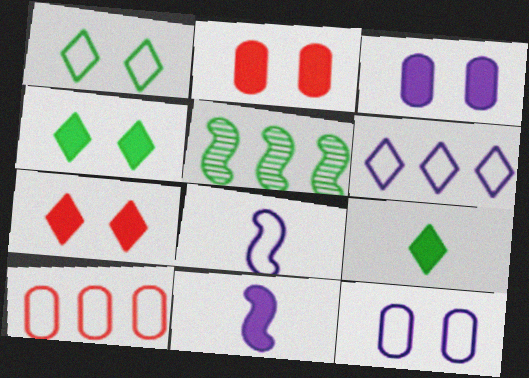[[1, 8, 10], 
[6, 8, 12]]